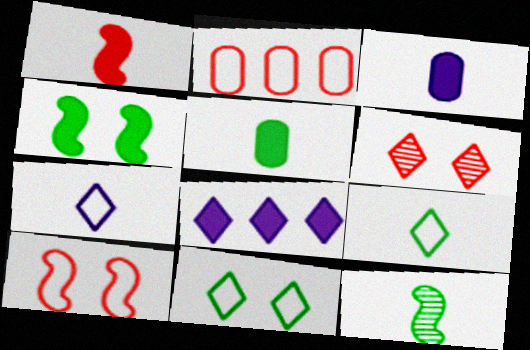[[1, 2, 6], 
[5, 9, 12], 
[6, 8, 9]]